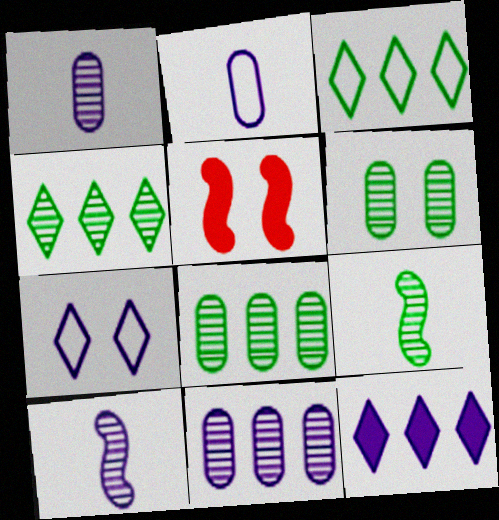[[1, 3, 5], 
[2, 4, 5], 
[4, 6, 9], 
[5, 6, 7]]